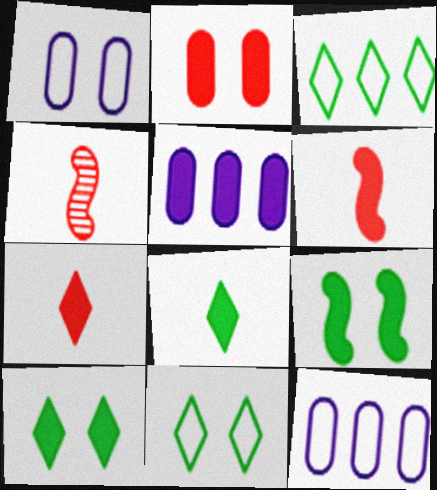[[4, 5, 11], 
[4, 10, 12], 
[5, 6, 10], 
[5, 7, 9]]